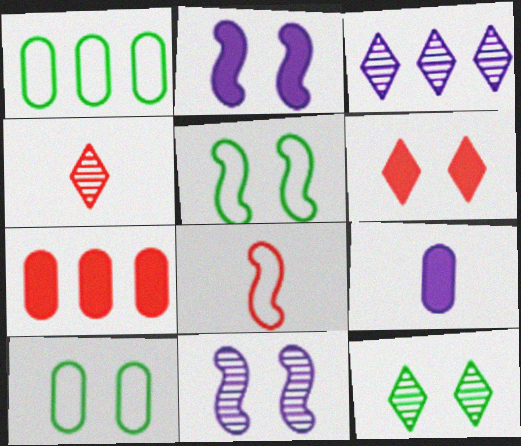[[1, 2, 4], 
[3, 4, 12], 
[6, 10, 11]]